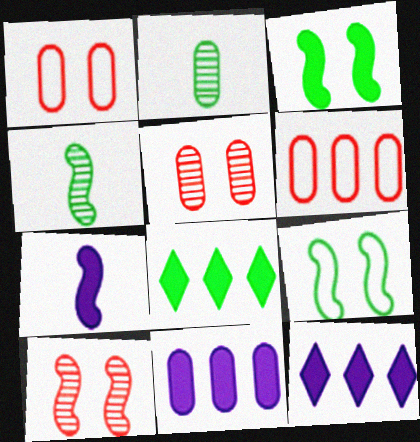[[1, 2, 11], 
[1, 4, 12], 
[2, 8, 9]]